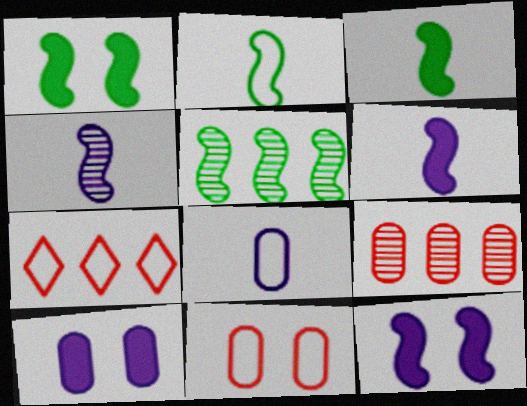[[1, 2, 5]]